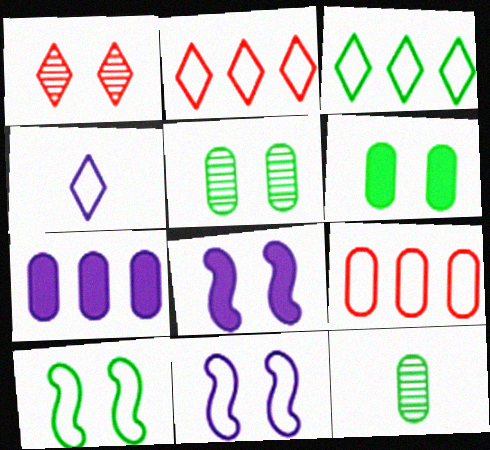[[1, 6, 11], 
[2, 8, 12], 
[4, 9, 10]]